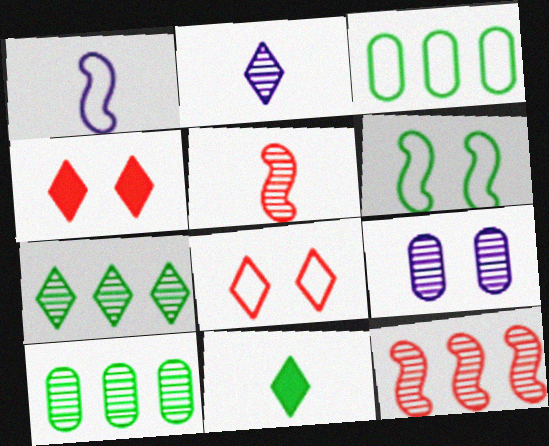[[1, 3, 8], 
[1, 4, 10], 
[4, 6, 9], 
[5, 7, 9], 
[6, 10, 11]]